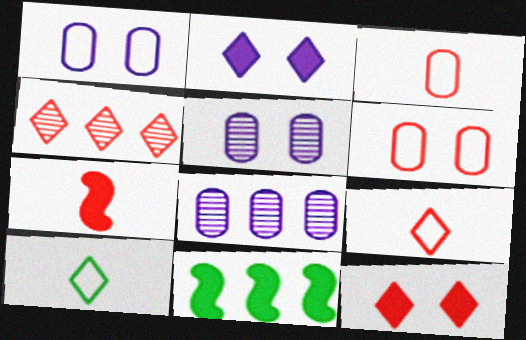[[2, 4, 10], 
[4, 6, 7], 
[4, 9, 12], 
[5, 9, 11]]